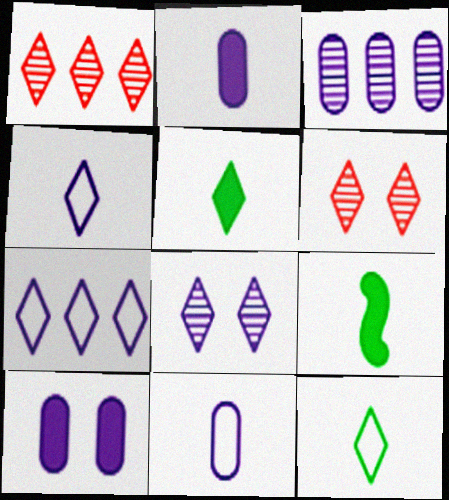[[3, 10, 11], 
[5, 6, 7]]